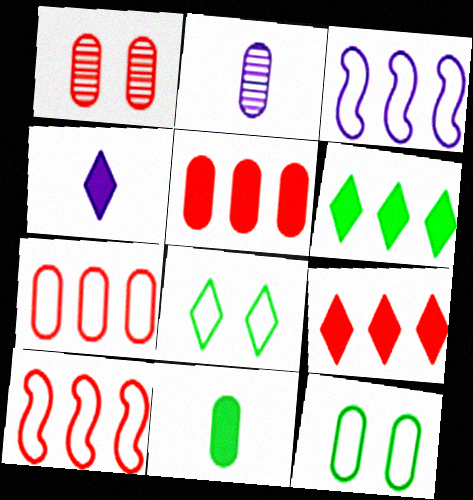[[2, 5, 12]]